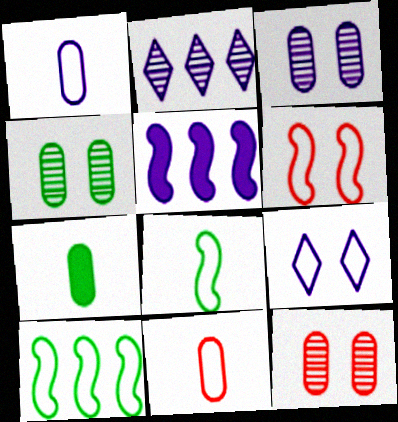[[2, 6, 7], 
[3, 4, 12], 
[9, 10, 11]]